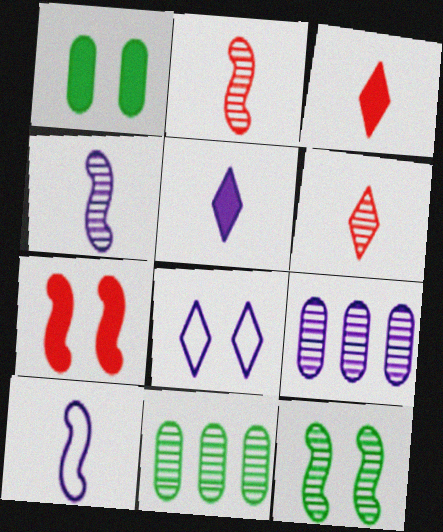[[6, 9, 12]]